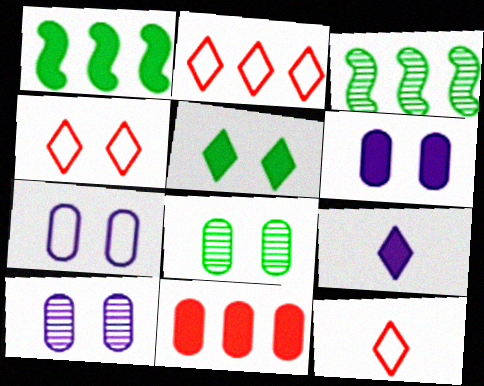[[1, 10, 12], 
[2, 4, 12], 
[3, 6, 12], 
[6, 7, 10]]